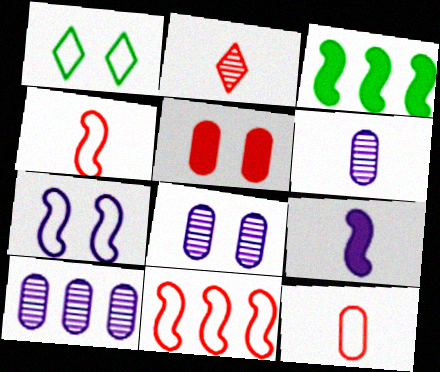[[2, 5, 11], 
[6, 8, 10]]